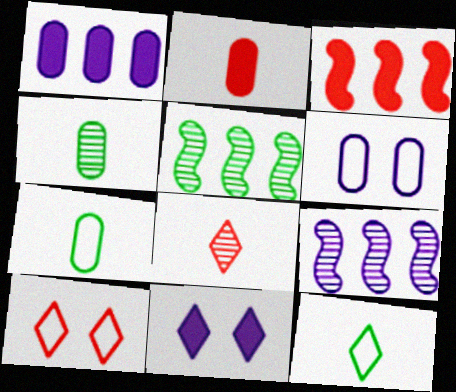[]